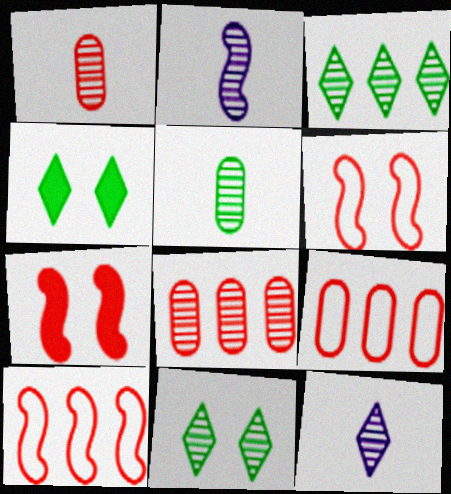[[2, 4, 9], 
[2, 8, 11]]